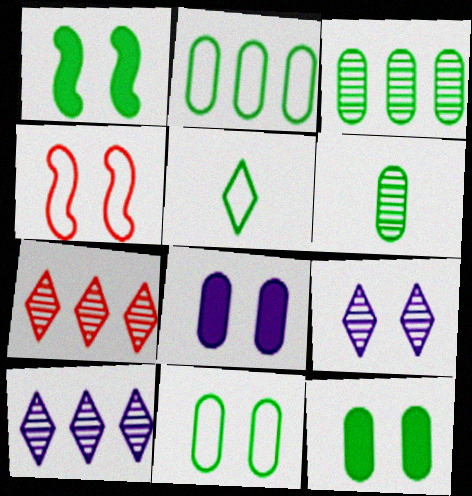[[1, 3, 5], 
[2, 6, 12], 
[4, 9, 12]]